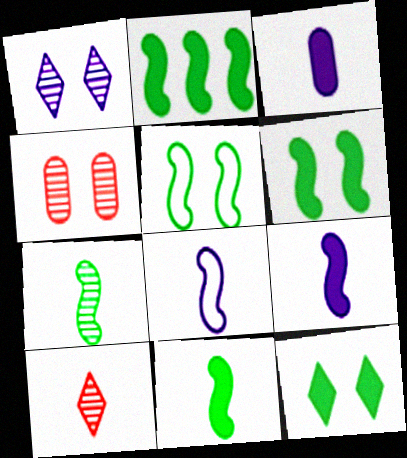[[2, 5, 7], 
[2, 6, 11]]